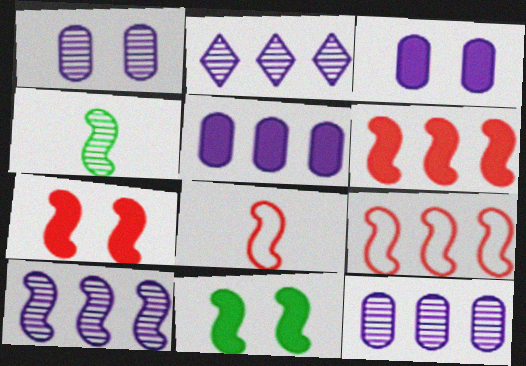[[2, 10, 12], 
[8, 10, 11]]